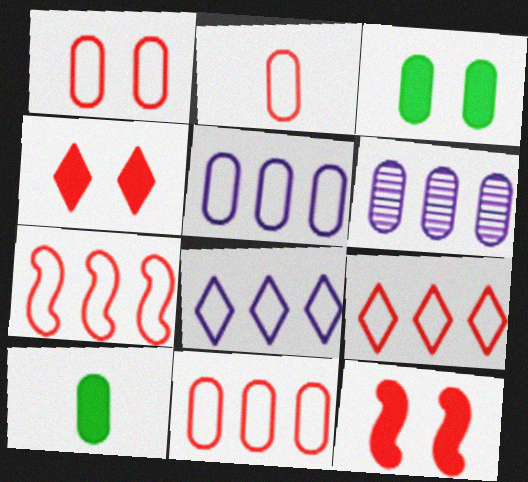[[1, 2, 11], 
[1, 6, 10], 
[2, 3, 6], 
[7, 9, 11]]